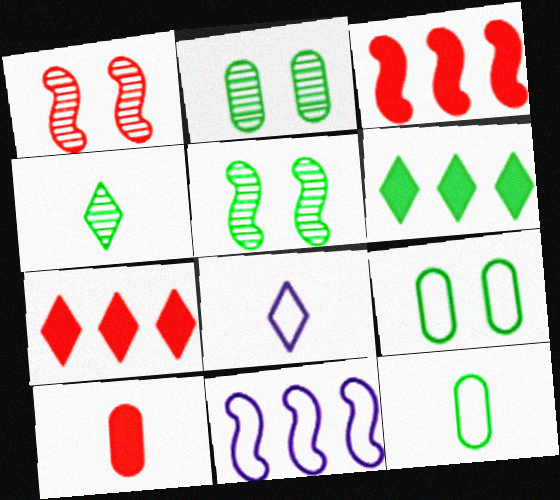[[2, 3, 8], 
[5, 6, 12]]